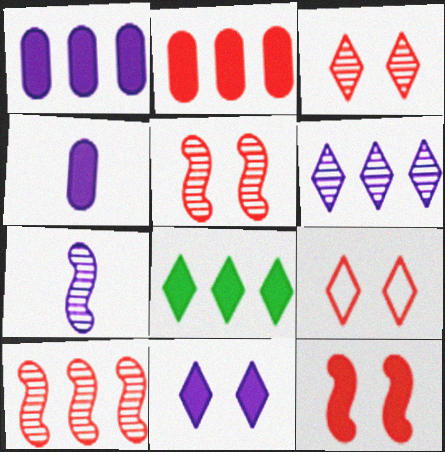[[4, 8, 12]]